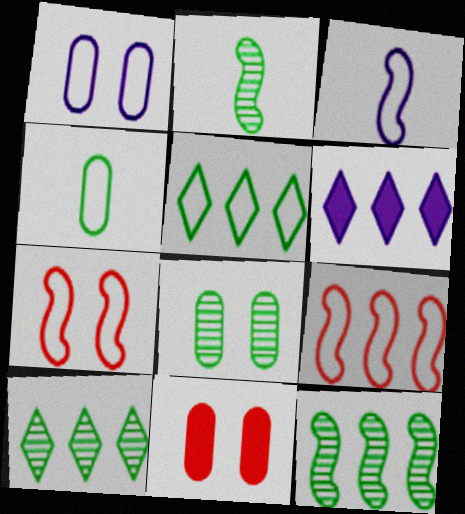[[1, 8, 11], 
[2, 8, 10], 
[3, 10, 11]]